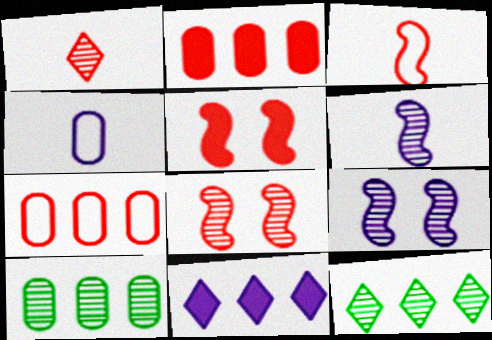[[1, 5, 7], 
[1, 9, 10], 
[4, 5, 12], 
[4, 9, 11]]